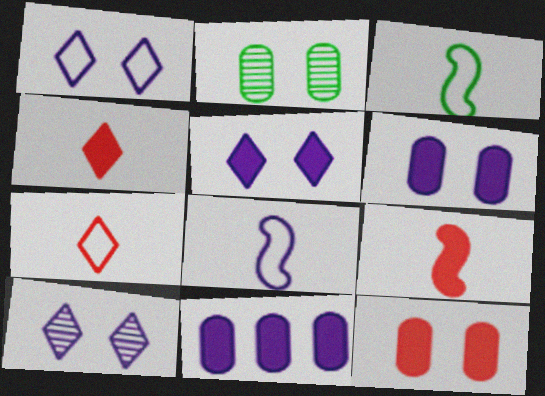[[1, 5, 10], 
[8, 10, 11]]